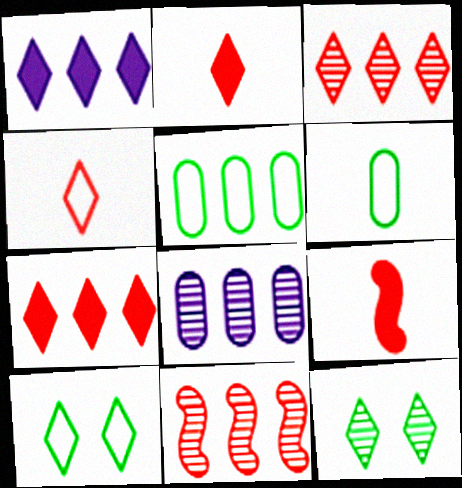[[1, 4, 12], 
[1, 5, 11], 
[8, 9, 10]]